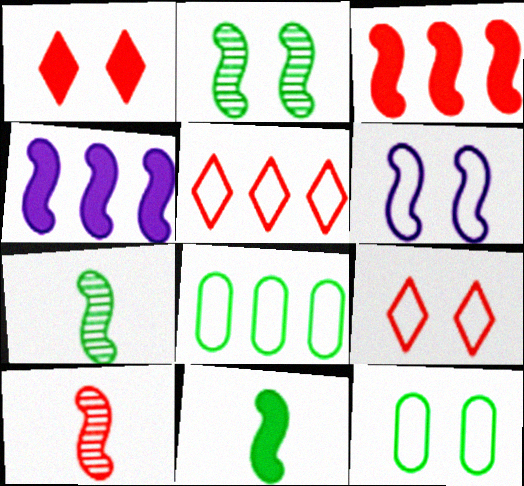[[3, 6, 7], 
[6, 9, 12]]